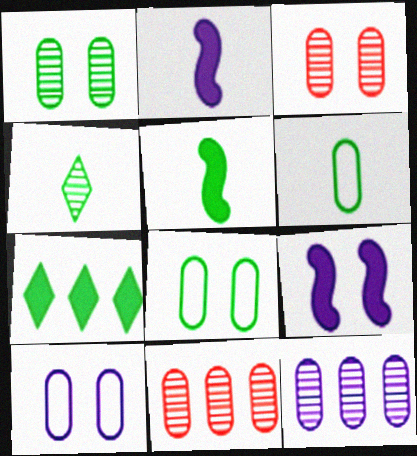[[4, 5, 6]]